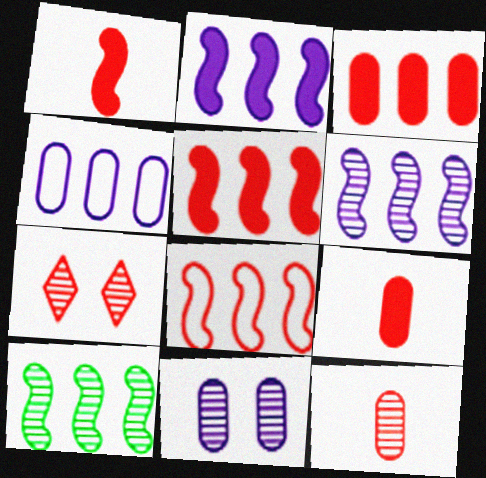[[2, 8, 10], 
[7, 8, 9]]